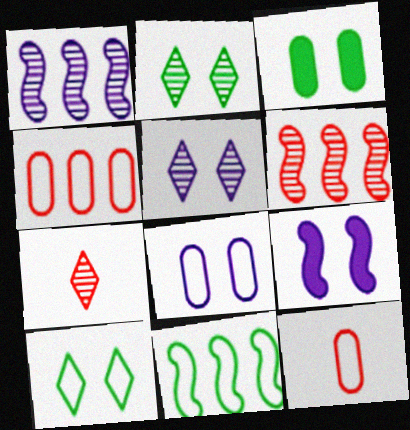[[5, 8, 9]]